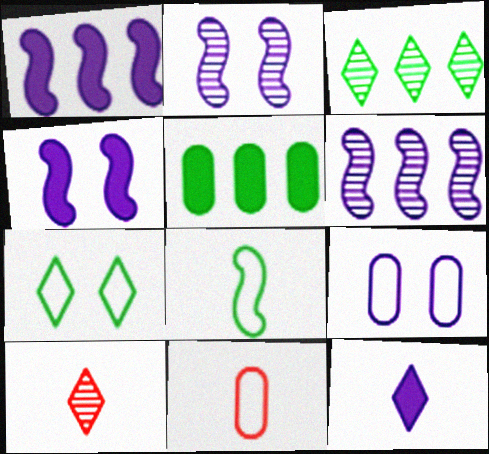[[3, 4, 11], 
[6, 9, 12]]